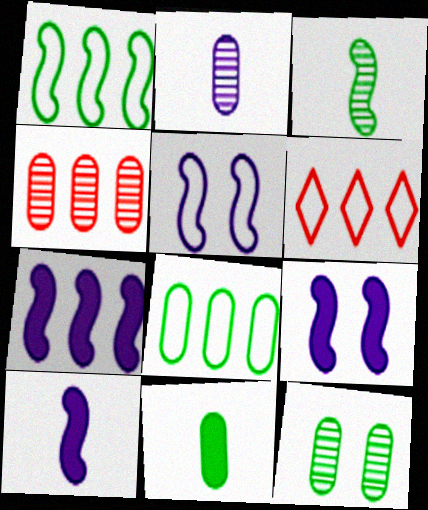[[2, 4, 12], 
[6, 10, 12], 
[7, 9, 10], 
[8, 11, 12]]